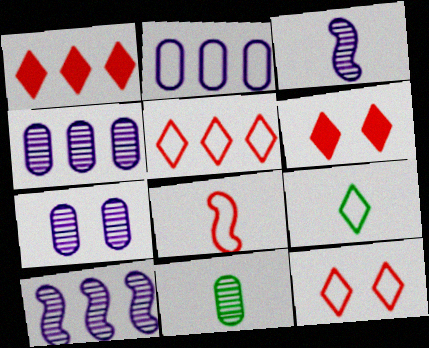[]